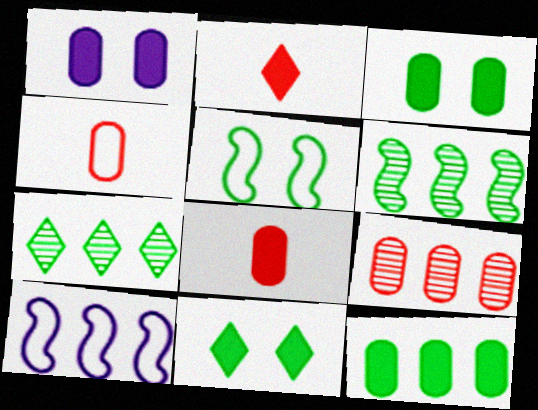[[1, 8, 12]]